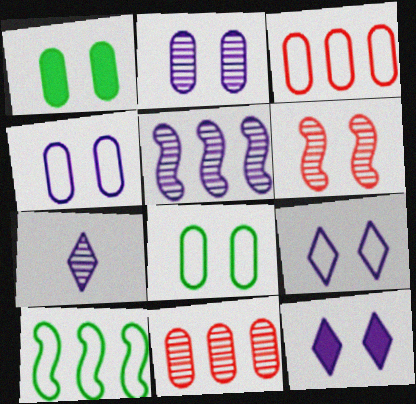[[1, 6, 9], 
[2, 5, 7], 
[6, 8, 12]]